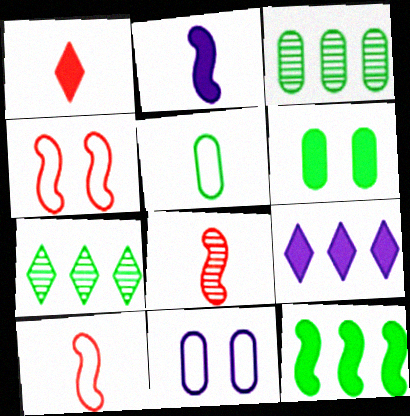[[3, 5, 6]]